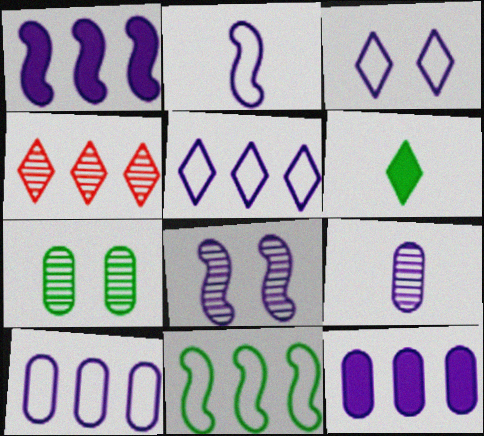[[1, 2, 8], 
[1, 3, 9], 
[2, 3, 10], 
[3, 4, 6], 
[4, 11, 12], 
[6, 7, 11]]